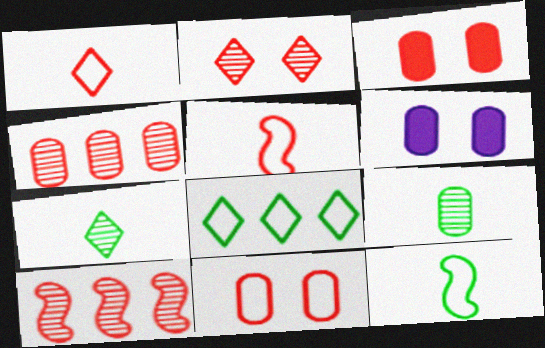[[1, 3, 10]]